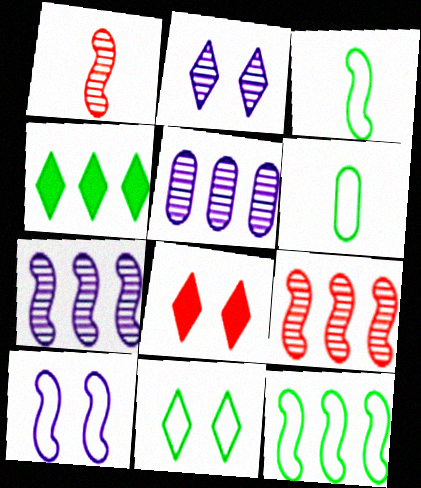[[2, 8, 11], 
[3, 5, 8], 
[6, 7, 8], 
[6, 11, 12]]